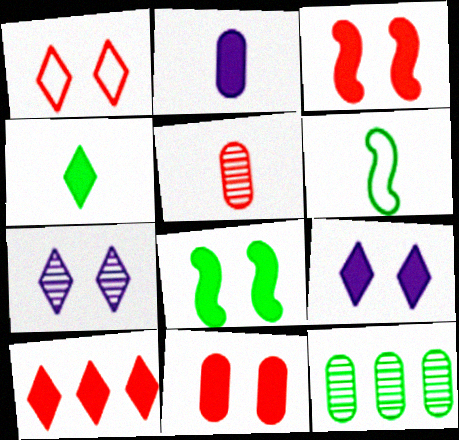[[2, 8, 10], 
[4, 9, 10], 
[8, 9, 11]]